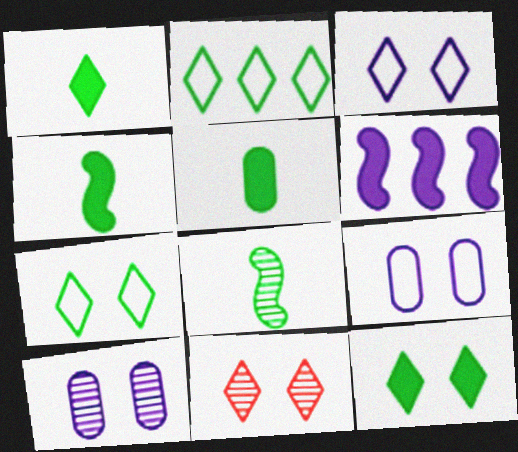[[1, 4, 5], 
[3, 11, 12]]